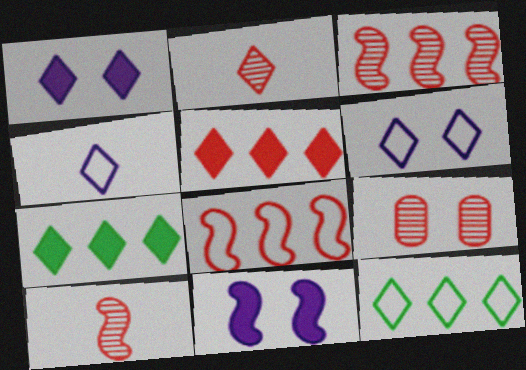[[1, 2, 12], 
[2, 3, 9], 
[2, 6, 7]]